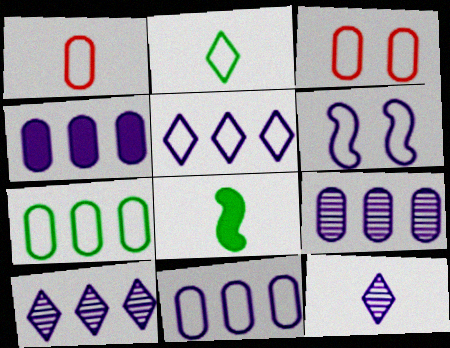[[1, 8, 12], 
[3, 8, 10], 
[4, 6, 12], 
[4, 9, 11]]